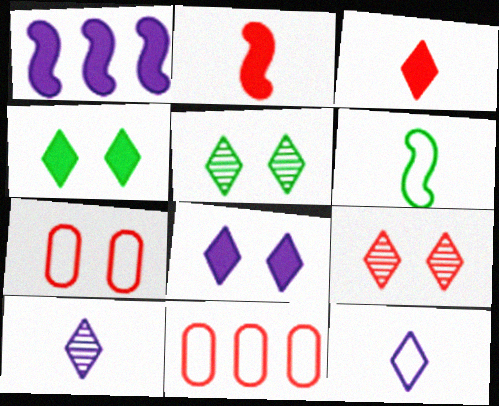[[2, 9, 11]]